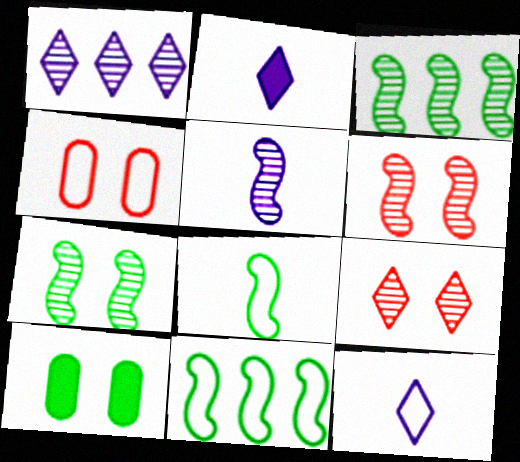[[2, 3, 4], 
[3, 5, 6], 
[4, 11, 12]]